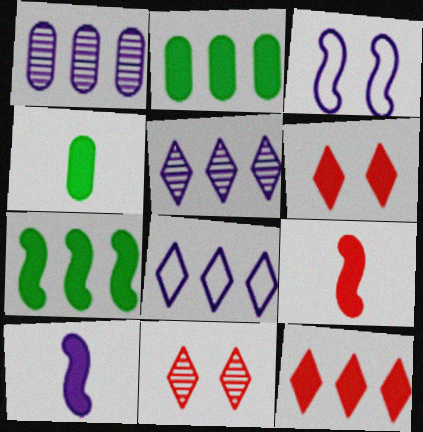[[2, 6, 10]]